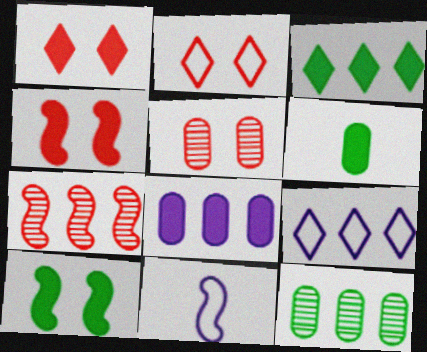[[1, 11, 12], 
[2, 4, 5], 
[3, 5, 11], 
[3, 6, 10], 
[7, 10, 11]]